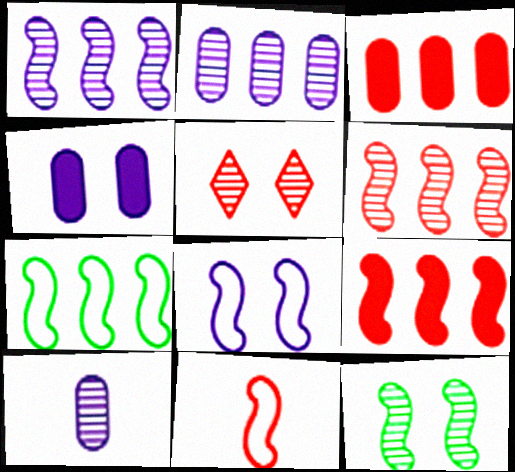[[1, 7, 9], 
[3, 5, 11], 
[7, 8, 11]]